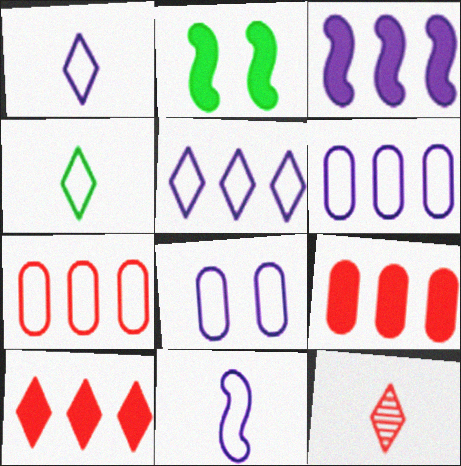[[2, 6, 12], 
[5, 8, 11]]